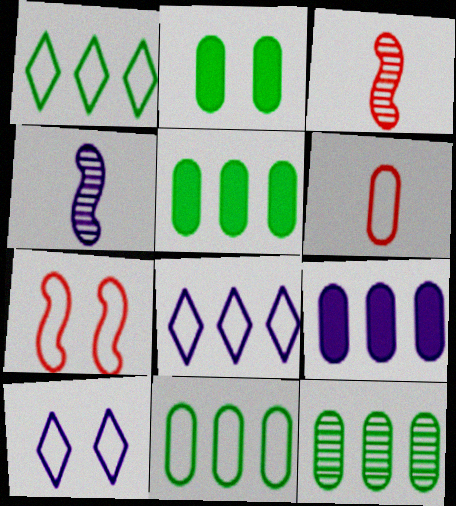[[2, 3, 8], 
[3, 5, 10], 
[4, 9, 10], 
[5, 11, 12]]